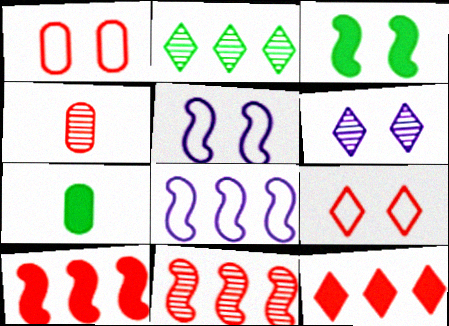[[1, 3, 6], 
[4, 9, 10]]